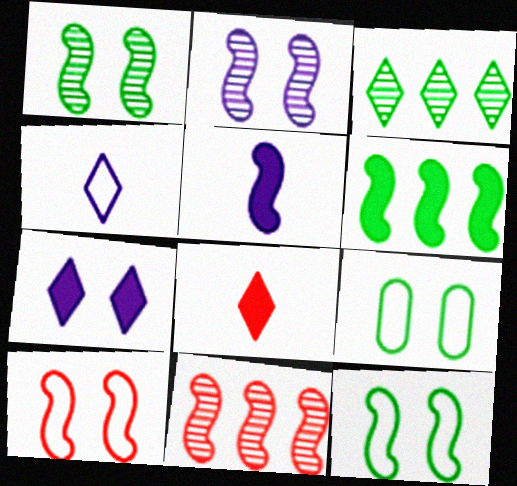[[5, 11, 12]]